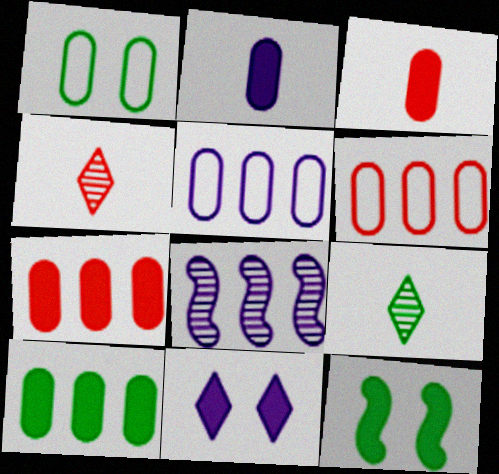[[4, 5, 12]]